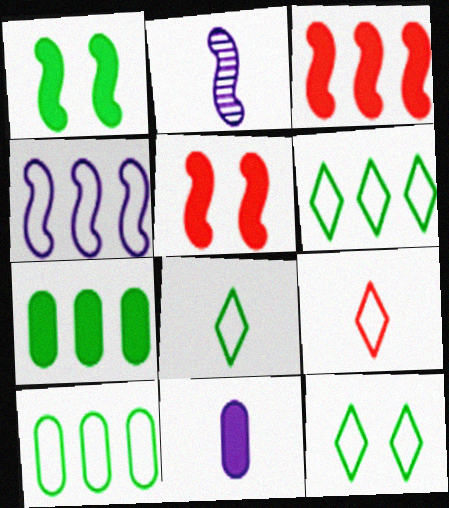[[6, 8, 12]]